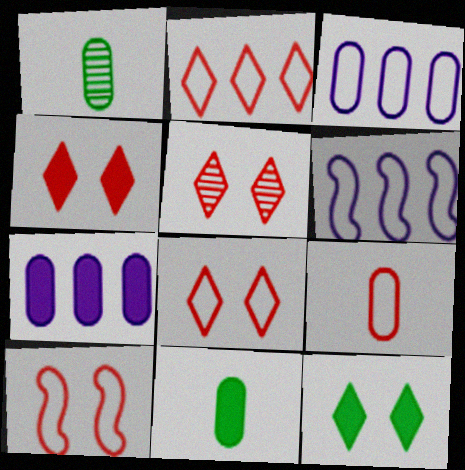[[1, 4, 6], 
[2, 9, 10], 
[4, 5, 8], 
[5, 6, 11]]